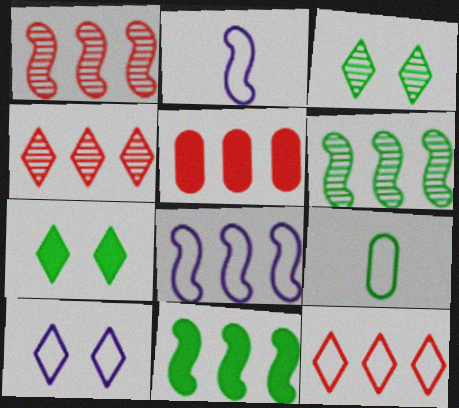[[1, 5, 12], 
[1, 8, 11], 
[2, 3, 5], 
[3, 9, 11], 
[6, 7, 9]]